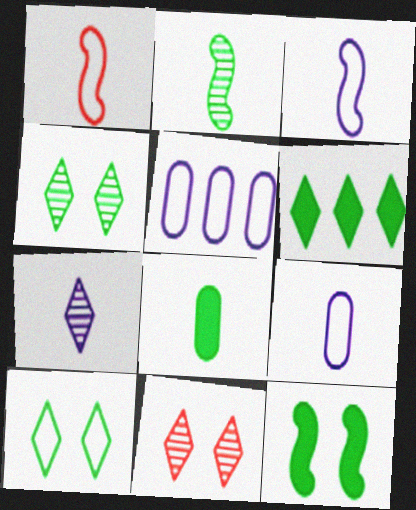[[1, 5, 10], 
[1, 7, 8], 
[6, 8, 12]]